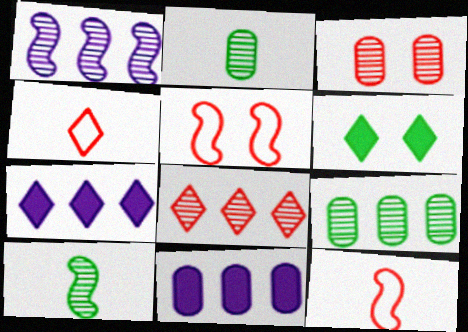[[1, 8, 9], 
[2, 5, 7]]